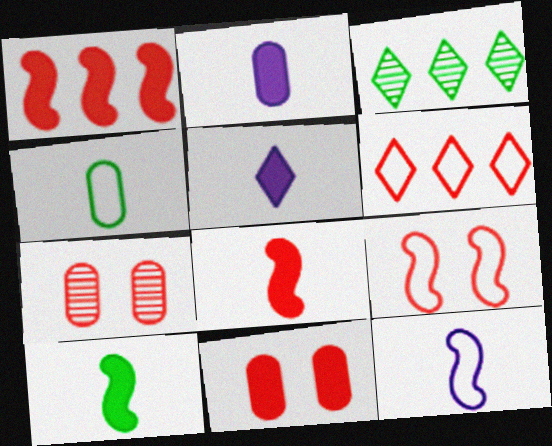[[2, 3, 9], 
[3, 11, 12], 
[6, 7, 8]]